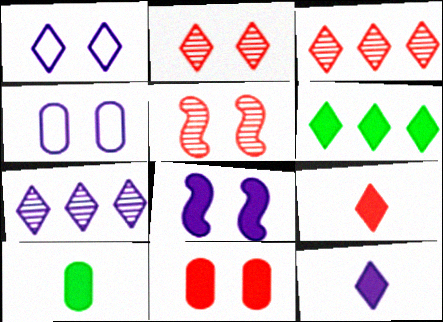[[1, 7, 12]]